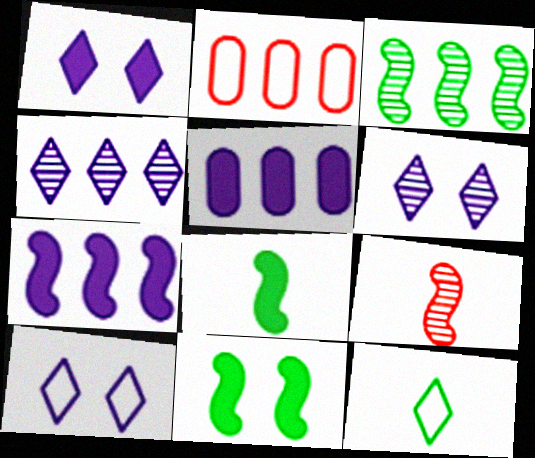[[1, 6, 10], 
[2, 6, 8]]